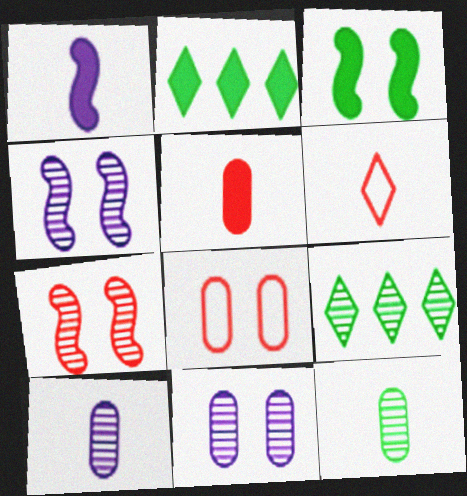[[1, 6, 12], 
[1, 8, 9], 
[7, 9, 10]]